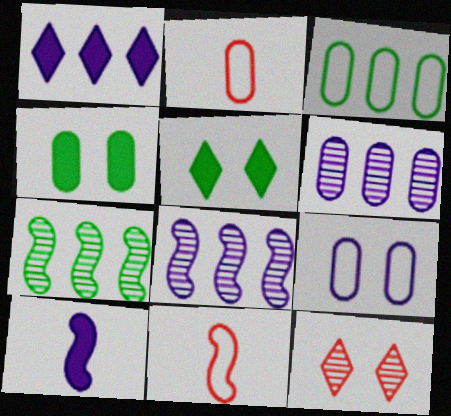[[2, 3, 9], 
[2, 4, 6], 
[2, 5, 8], 
[3, 10, 12], 
[5, 6, 11]]